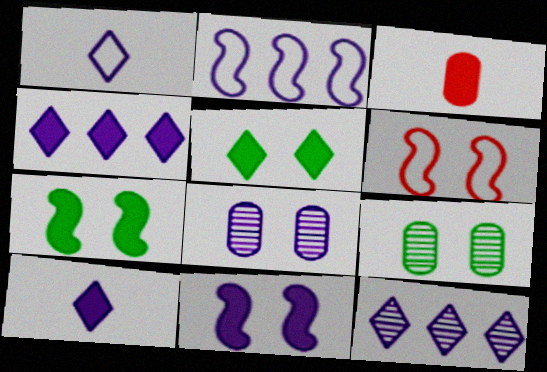[[2, 8, 10], 
[3, 4, 7], 
[5, 6, 8]]